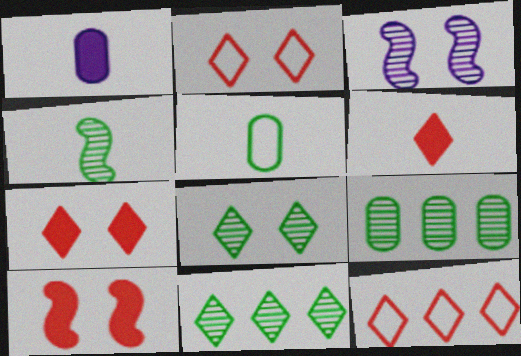[[4, 8, 9]]